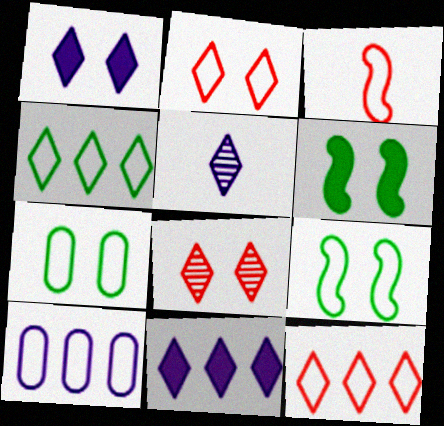[]